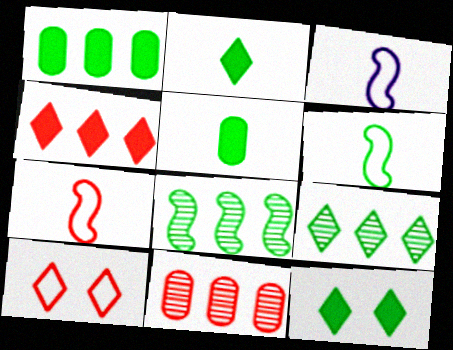[[3, 6, 7], 
[3, 11, 12]]